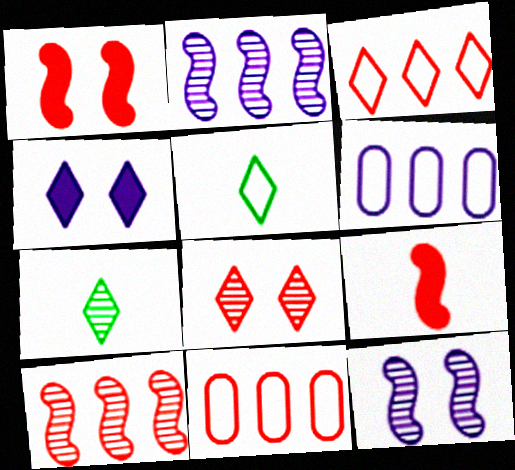[[1, 6, 7], 
[3, 4, 7], 
[8, 9, 11]]